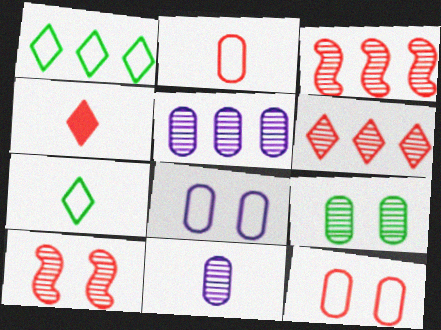[[3, 4, 12]]